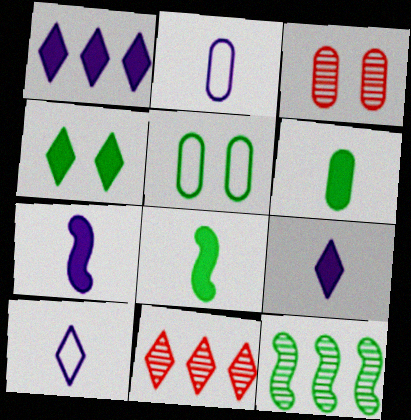[[4, 10, 11], 
[5, 7, 11]]